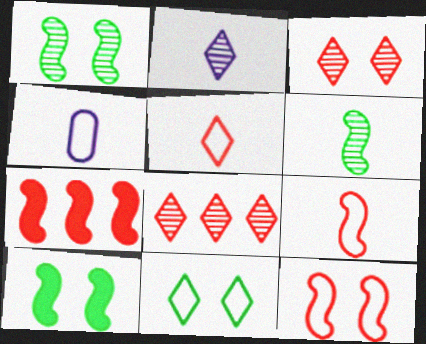[[4, 8, 10]]